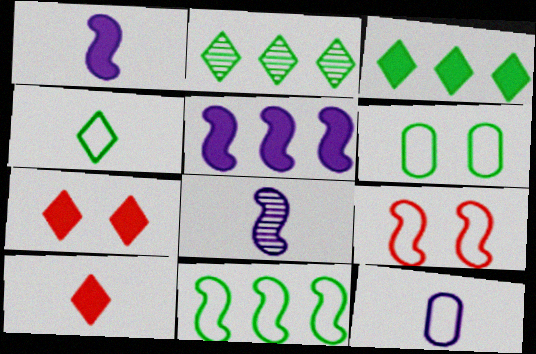[[4, 6, 11]]